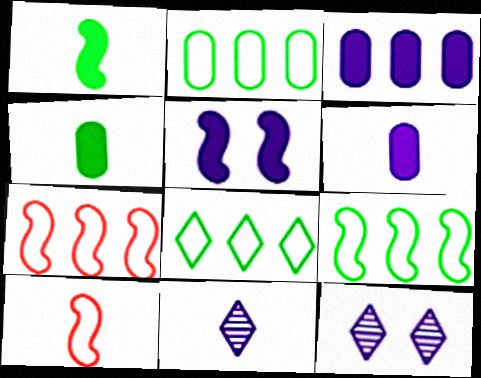[[2, 8, 9], 
[4, 7, 12], 
[4, 10, 11]]